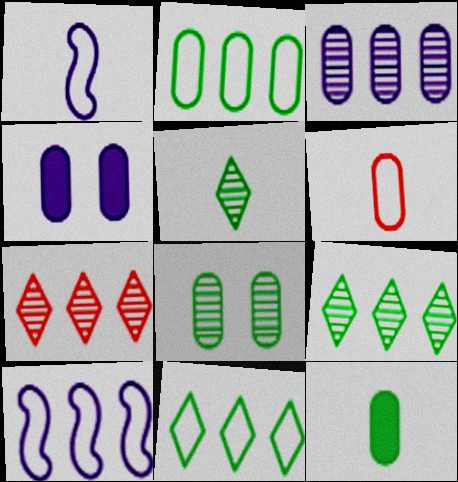[[2, 8, 12]]